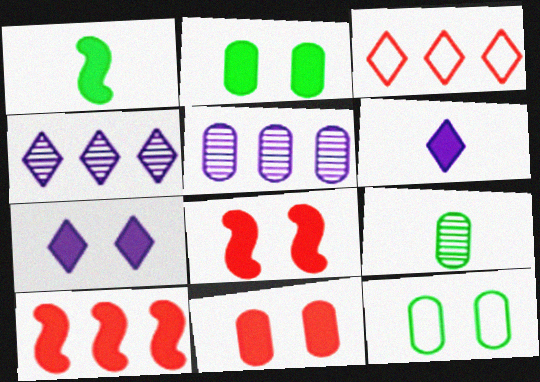[[2, 6, 10], 
[2, 7, 8]]